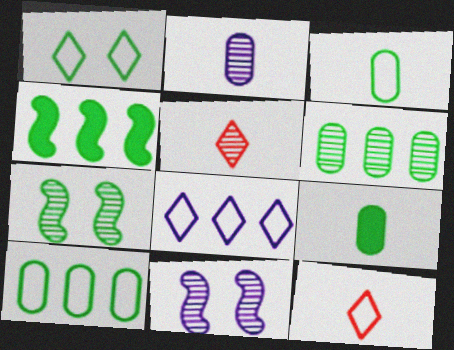[[1, 8, 12], 
[5, 6, 11]]